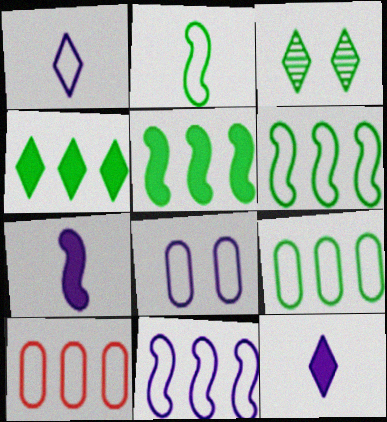[[1, 8, 11], 
[3, 7, 10]]